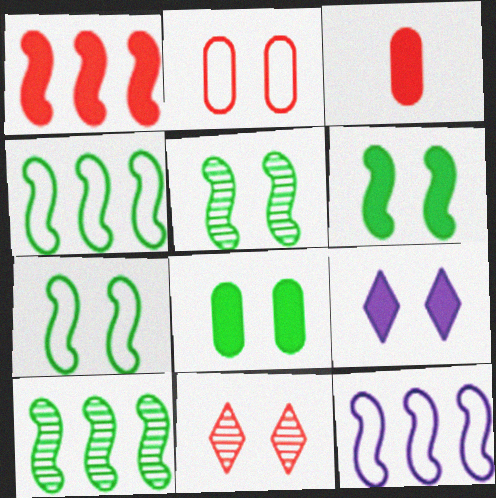[[1, 10, 12], 
[2, 5, 9], 
[5, 6, 7]]